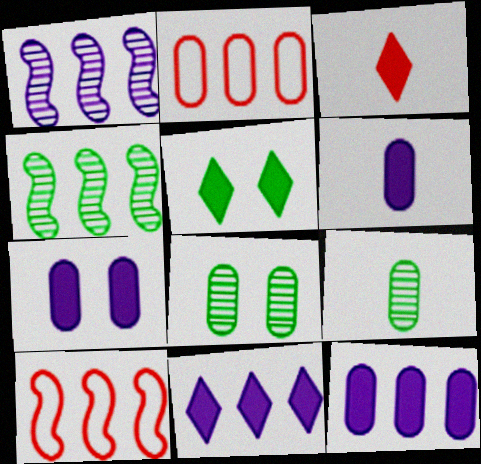[[2, 4, 11], 
[2, 6, 8], 
[2, 7, 9], 
[3, 5, 11], 
[6, 7, 12]]